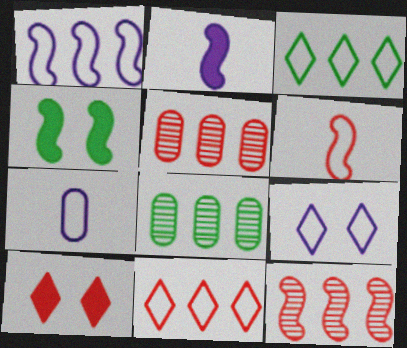[[1, 7, 9], 
[5, 6, 10]]